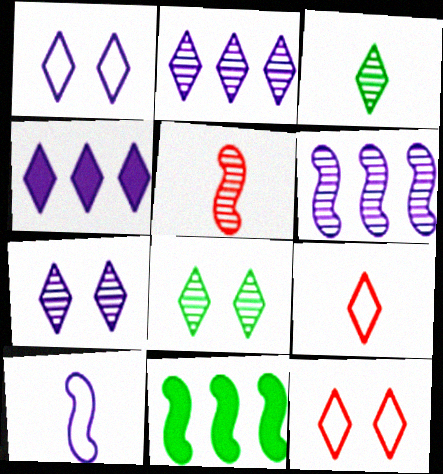[[3, 4, 12], 
[4, 8, 9]]